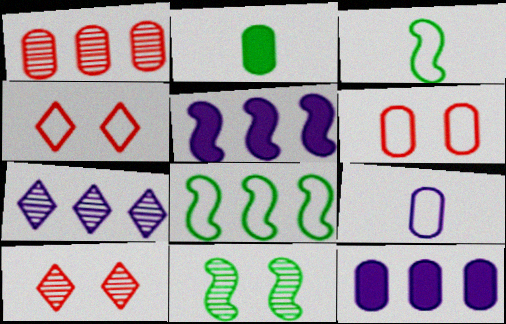[[3, 10, 12], 
[4, 8, 9]]